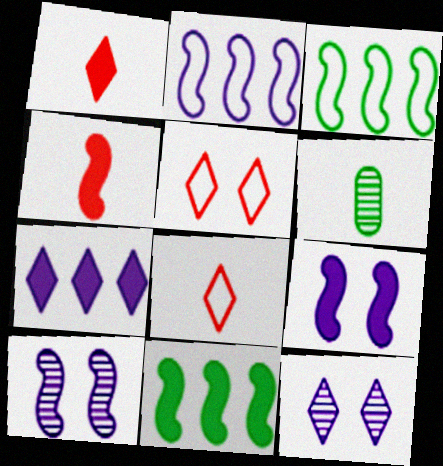[[3, 4, 10], 
[4, 9, 11]]